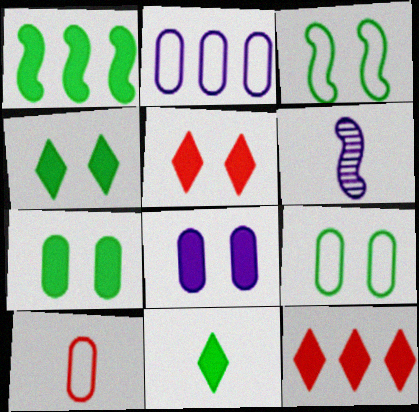[[1, 7, 11], 
[2, 9, 10], 
[6, 9, 12], 
[6, 10, 11]]